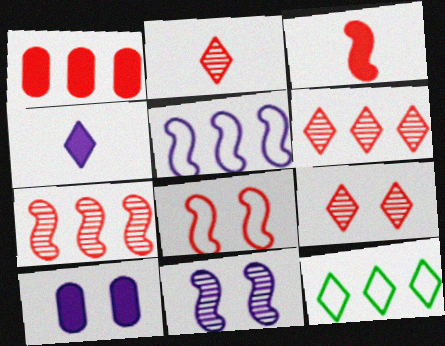[[1, 2, 8], 
[2, 6, 9], 
[3, 7, 8], 
[4, 9, 12]]